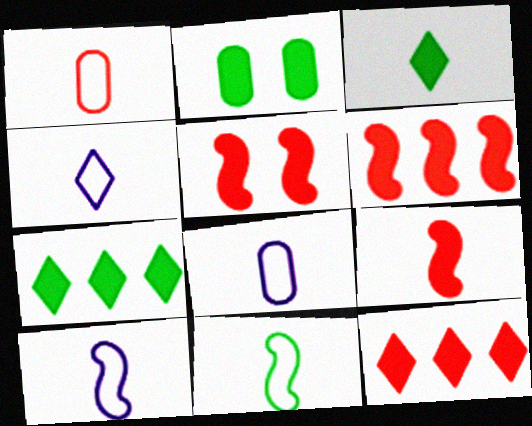[[1, 4, 11], 
[4, 8, 10], 
[5, 6, 9]]